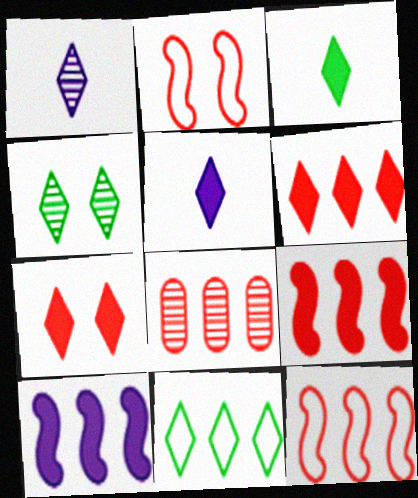[[1, 7, 11], 
[3, 4, 11], 
[6, 8, 12], 
[8, 10, 11]]